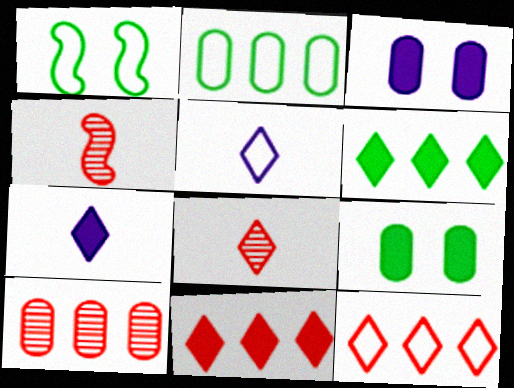[[1, 7, 10]]